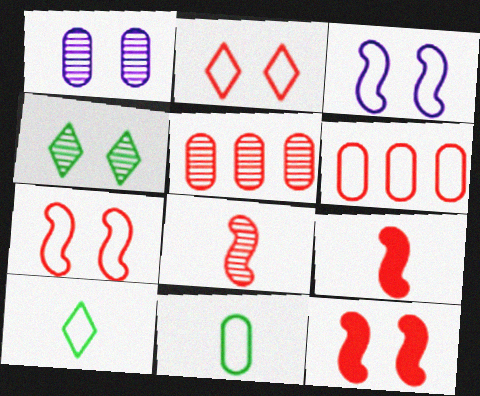[[2, 5, 9], 
[3, 6, 10]]